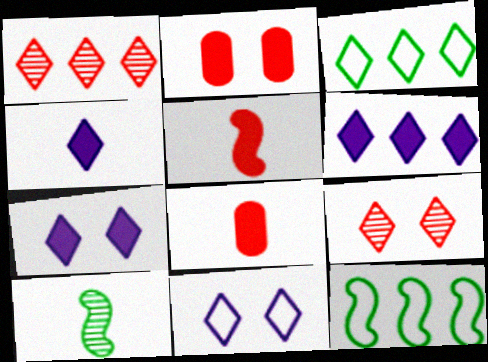[[1, 3, 6], 
[3, 4, 9], 
[4, 6, 7]]